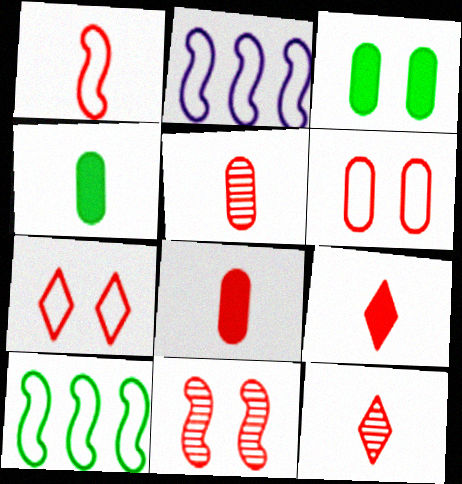[[1, 5, 9], 
[1, 8, 12], 
[2, 3, 12]]